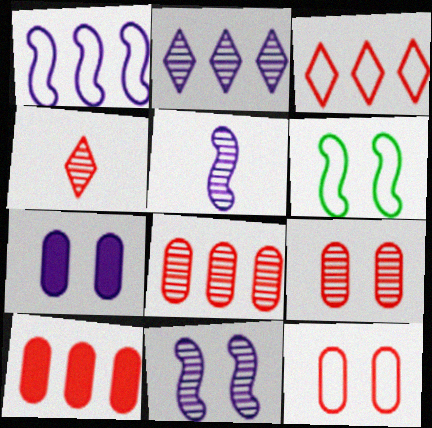[]